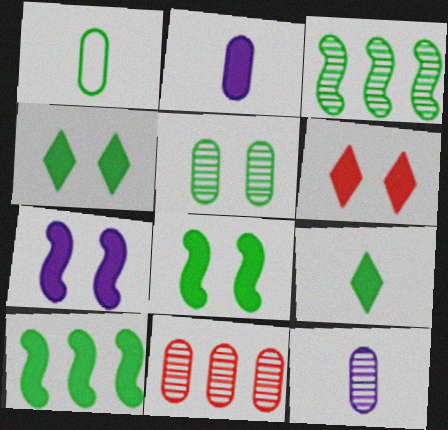[[1, 3, 4], 
[2, 6, 10], 
[5, 11, 12]]